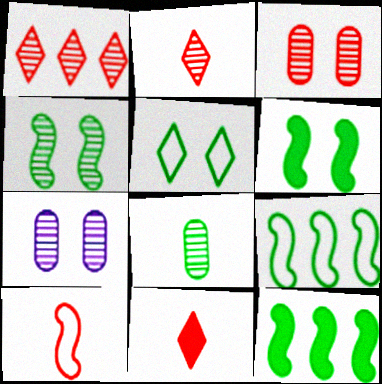[[5, 8, 12], 
[7, 9, 11]]